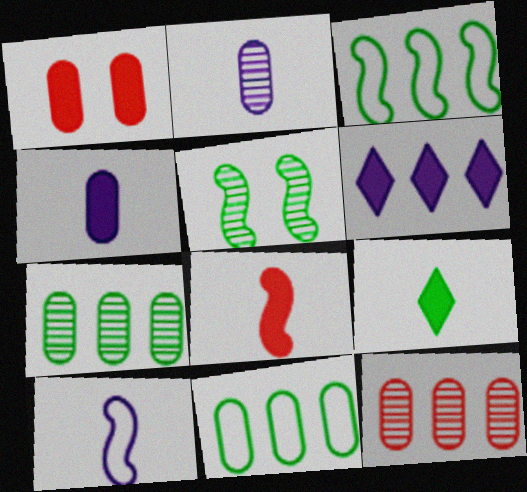[[1, 2, 11], 
[3, 6, 12], 
[4, 8, 9], 
[5, 9, 11]]